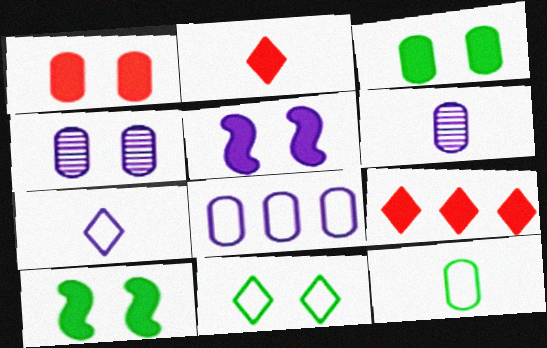[]